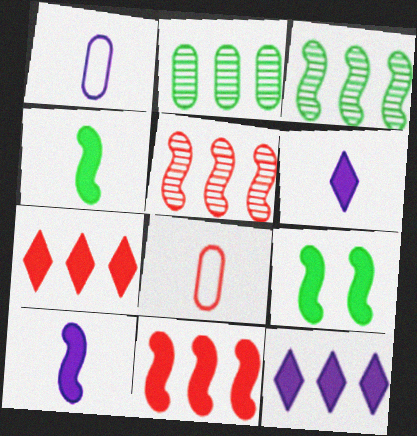[[9, 10, 11]]